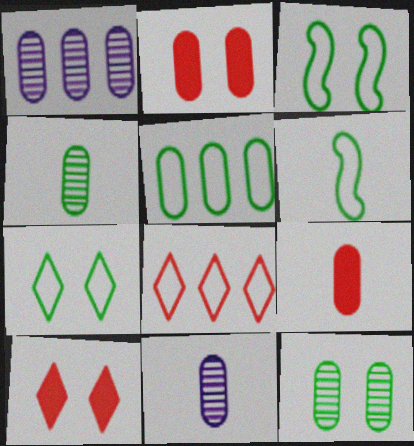[[1, 6, 10], 
[2, 5, 11], 
[5, 6, 7]]